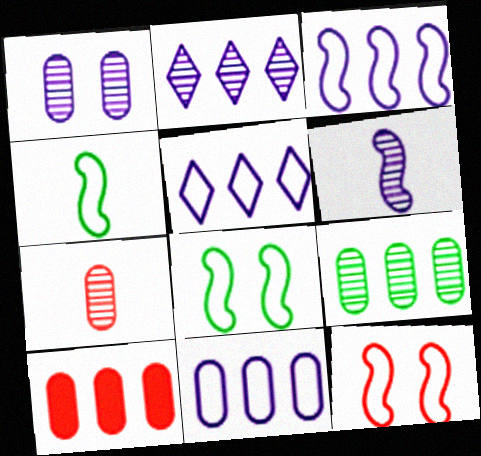[[1, 2, 6], 
[1, 7, 9], 
[3, 4, 12], 
[3, 5, 11], 
[9, 10, 11]]